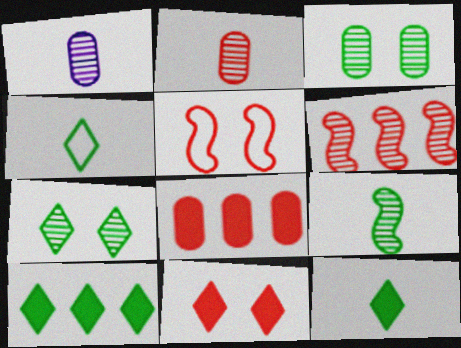[[1, 5, 10], 
[1, 6, 7], 
[4, 7, 10]]